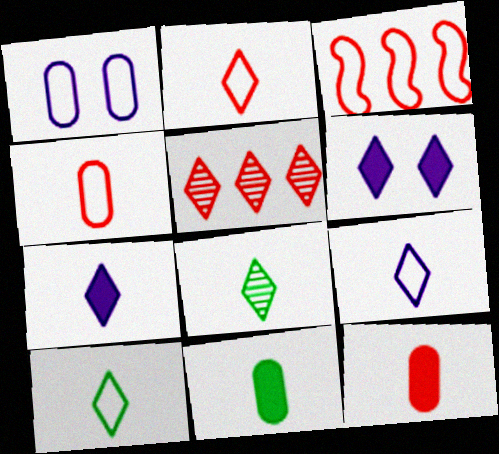[[1, 3, 10], 
[2, 7, 8], 
[2, 9, 10], 
[5, 6, 10]]